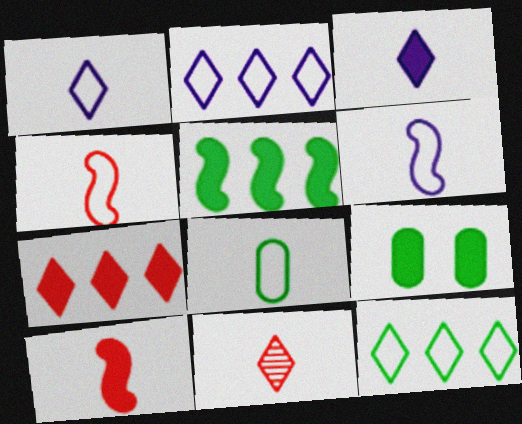[[1, 4, 8]]